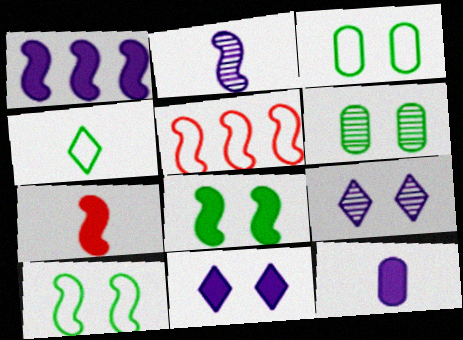[[1, 7, 8], 
[1, 11, 12], 
[2, 5, 8]]